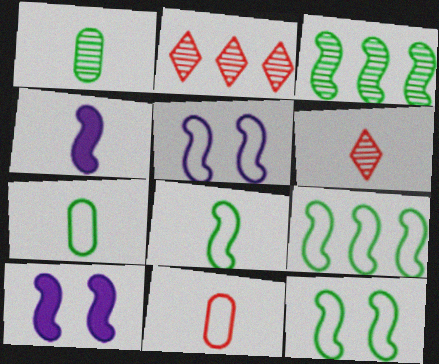[[2, 7, 10], 
[4, 6, 7], 
[8, 9, 12]]